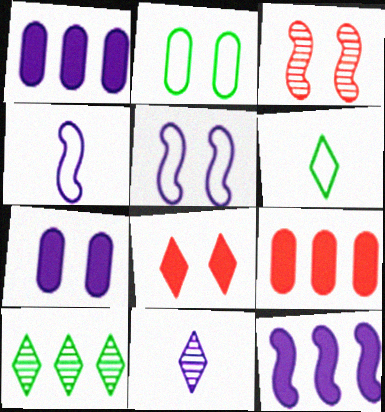[[1, 3, 6], 
[1, 5, 11]]